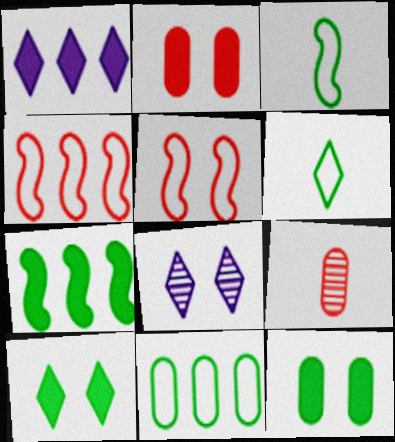[[5, 8, 12]]